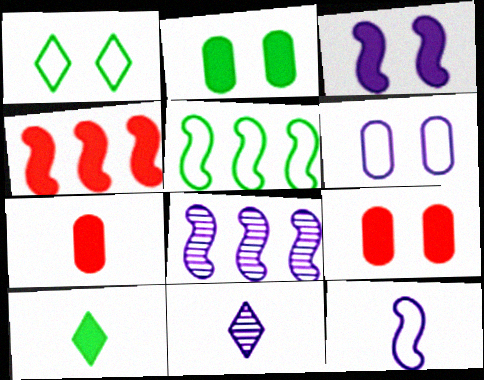[[1, 7, 8], 
[3, 8, 12], 
[4, 5, 8], 
[5, 9, 11]]